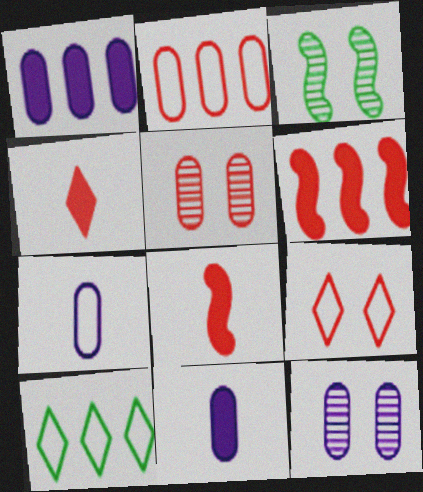[[1, 7, 12], 
[8, 10, 12]]